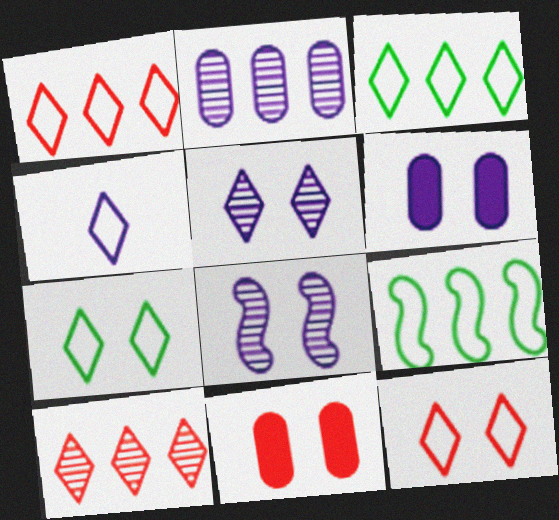[[1, 4, 7], 
[3, 4, 12], 
[7, 8, 11]]